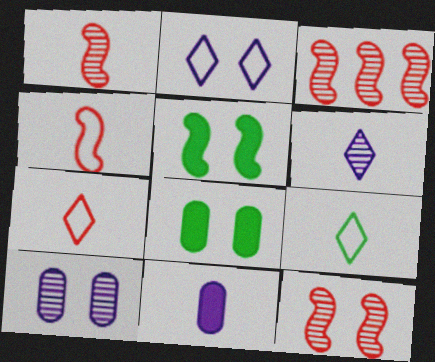[[1, 3, 12], 
[1, 9, 11], 
[2, 8, 12]]